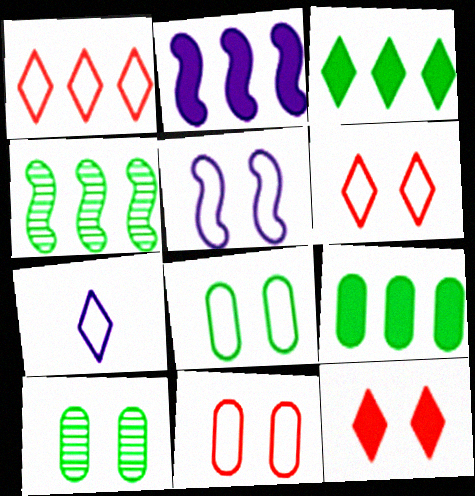[[5, 6, 8], 
[5, 10, 12]]